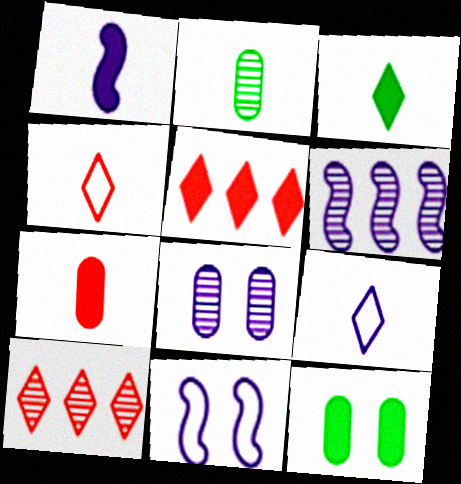[[1, 2, 4], 
[1, 3, 7], 
[1, 5, 12], 
[1, 6, 11], 
[2, 5, 11], 
[4, 6, 12]]